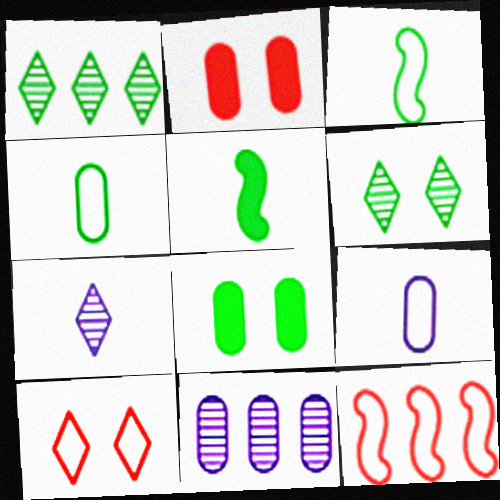[[1, 3, 8], 
[2, 4, 11], 
[5, 10, 11], 
[7, 8, 12]]